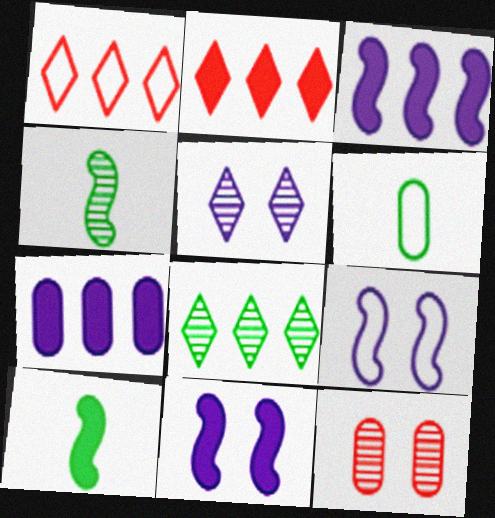[[1, 6, 9], 
[6, 7, 12]]